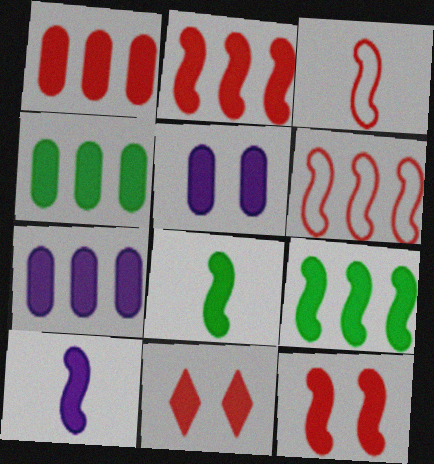[[1, 4, 7], 
[4, 10, 11], 
[7, 8, 11], 
[9, 10, 12]]